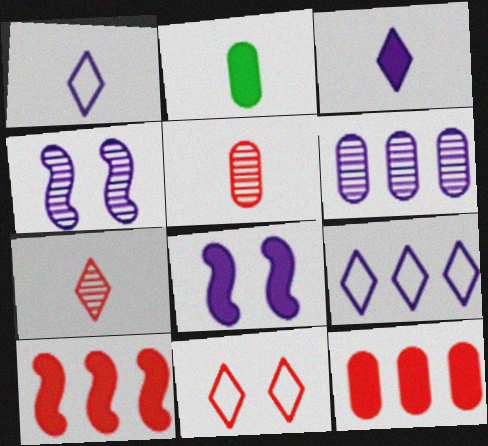[[1, 6, 8], 
[5, 10, 11]]